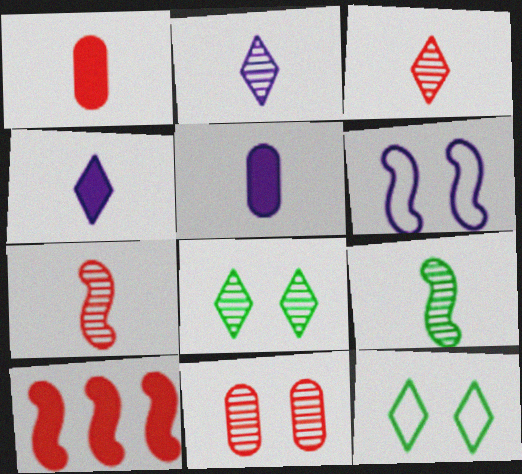[[6, 9, 10]]